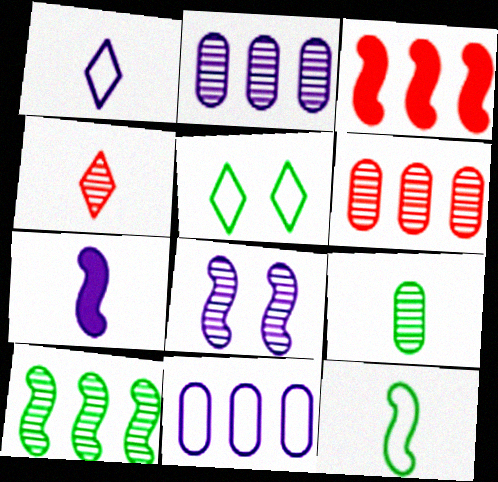[[3, 8, 12], 
[5, 6, 7]]